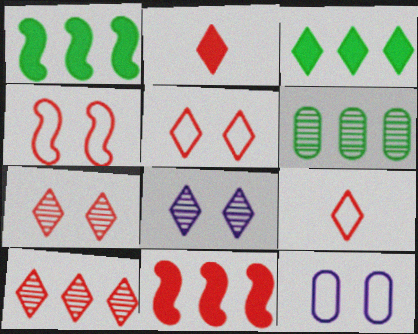[[2, 5, 10], 
[3, 8, 9]]